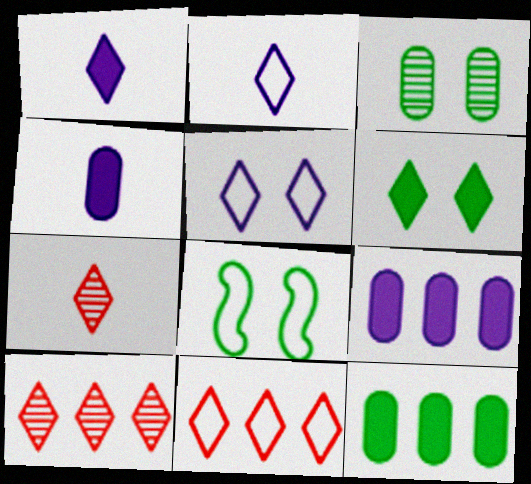[[2, 6, 10], 
[3, 6, 8], 
[4, 8, 10], 
[7, 8, 9]]